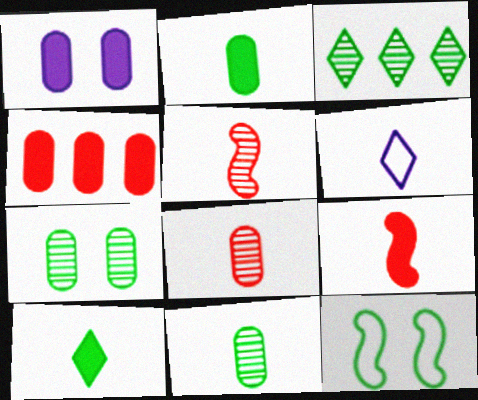[[1, 2, 4], 
[2, 3, 12], 
[2, 5, 6], 
[6, 9, 11]]